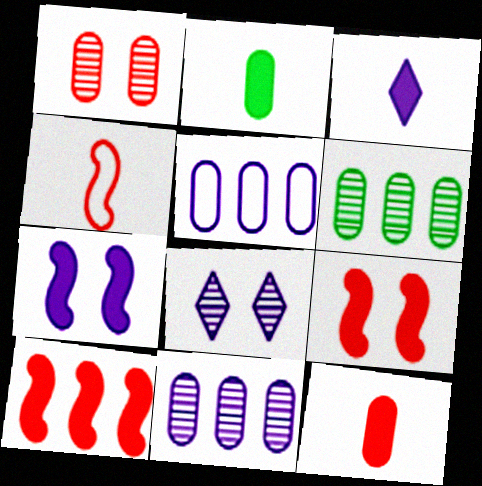[[1, 2, 5]]